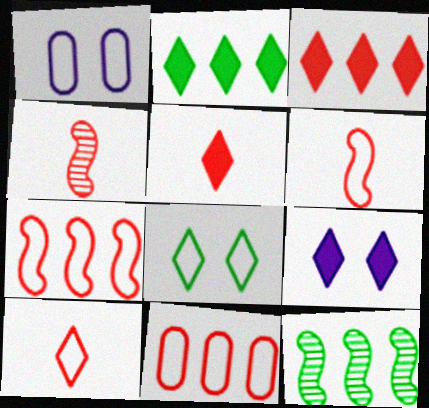[[1, 2, 4], 
[1, 5, 12], 
[2, 5, 9]]